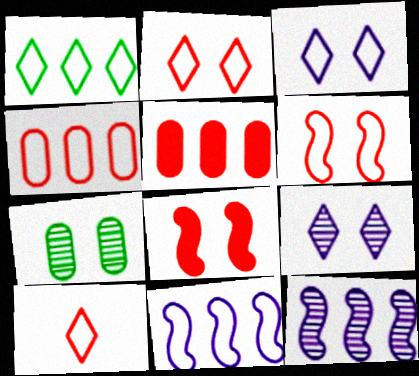[[1, 3, 10], 
[1, 4, 11], 
[1, 5, 12], 
[3, 7, 8], 
[4, 6, 10]]